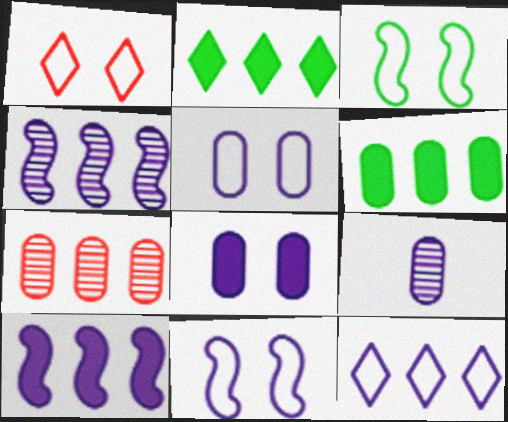[[1, 3, 5]]